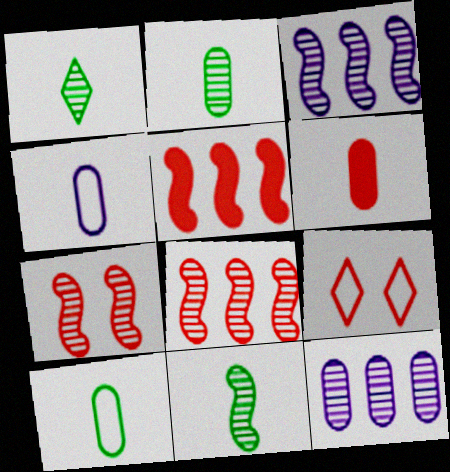[[1, 2, 11], 
[1, 7, 12], 
[2, 4, 6], 
[3, 7, 11], 
[6, 8, 9]]